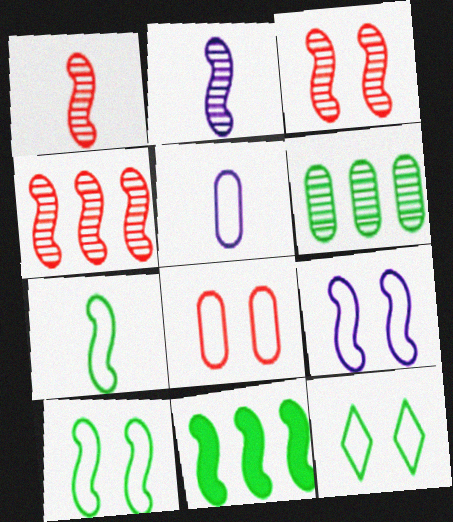[[1, 3, 4], 
[1, 9, 11], 
[8, 9, 12]]